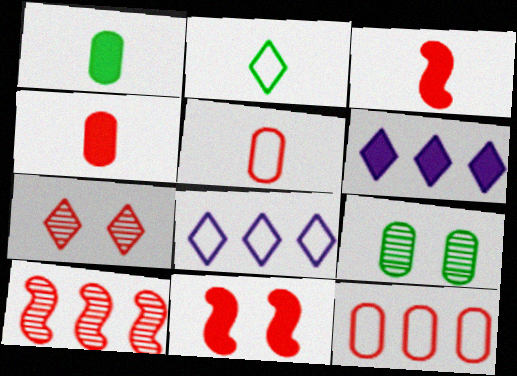[[1, 6, 11], 
[2, 6, 7], 
[3, 7, 12], 
[3, 8, 9]]